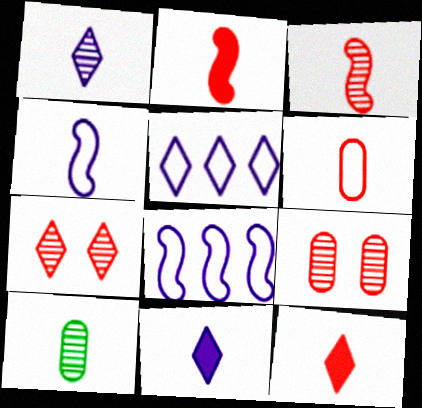[[1, 3, 10], 
[3, 6, 12], 
[4, 10, 12]]